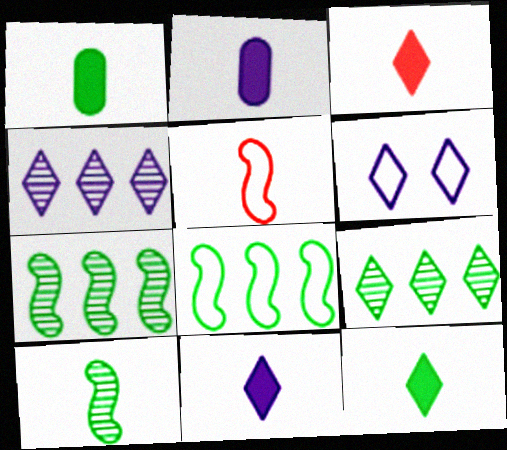[[3, 6, 9], 
[3, 11, 12], 
[4, 6, 11]]